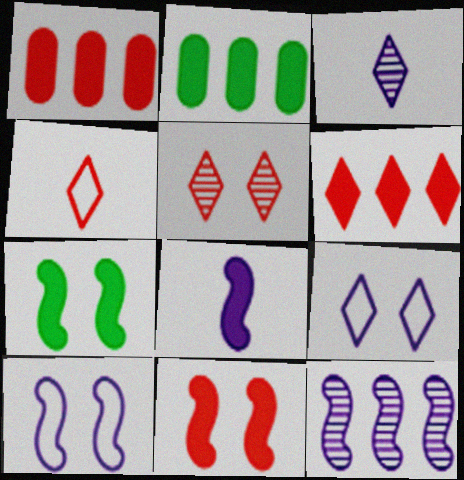[[4, 5, 6], 
[8, 10, 12]]